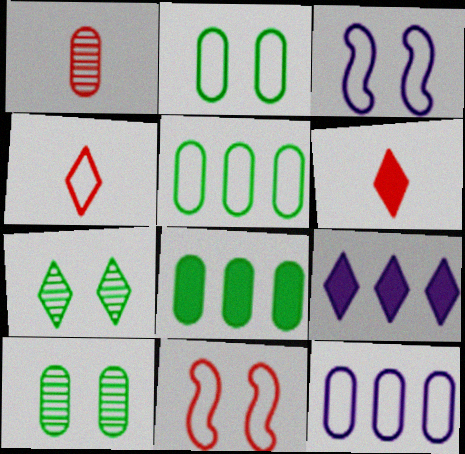[[3, 4, 5], 
[4, 7, 9]]